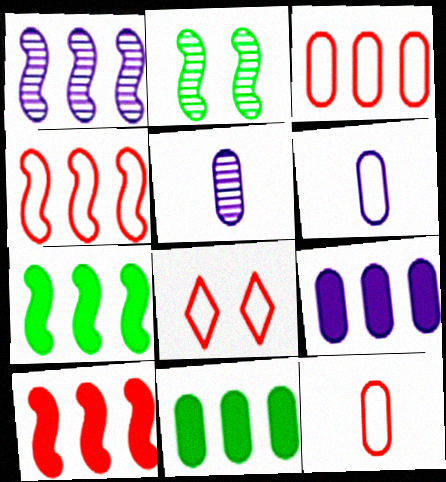[[1, 4, 7], 
[4, 8, 12], 
[5, 7, 8]]